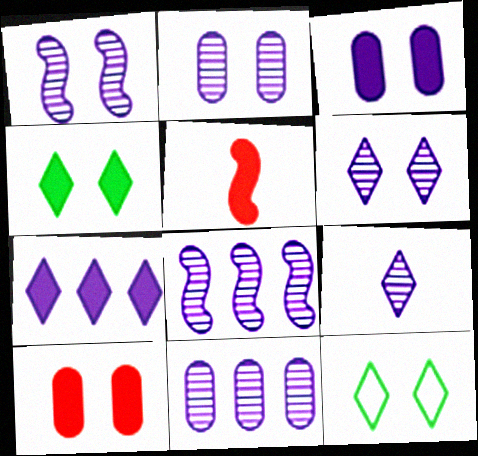[[1, 2, 6], 
[1, 9, 11], 
[1, 10, 12], 
[2, 8, 9], 
[5, 11, 12]]